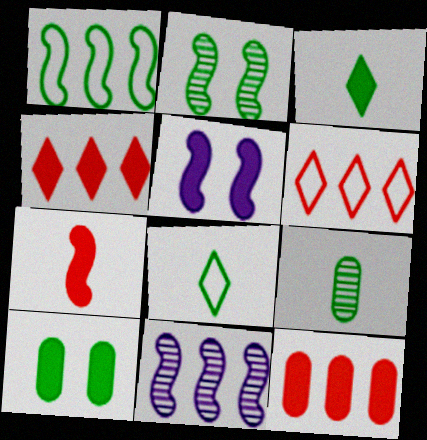[[3, 5, 12], 
[5, 6, 9]]